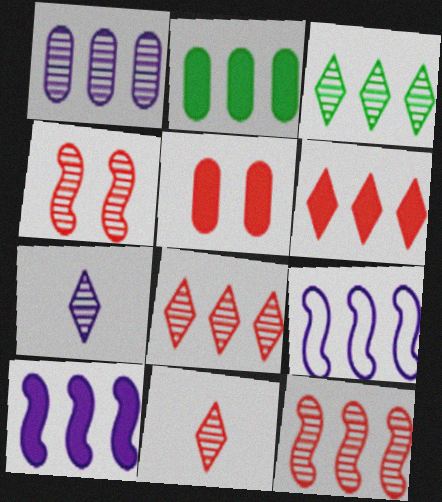[[1, 3, 12], 
[2, 6, 10], 
[2, 8, 9]]